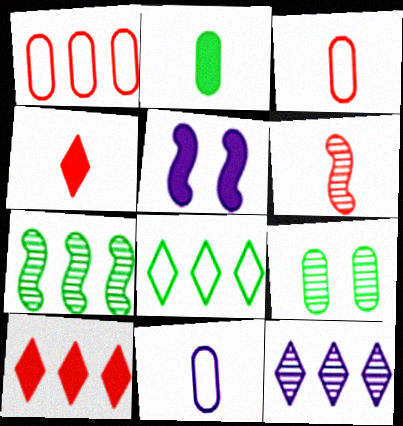[[2, 5, 10], 
[3, 4, 6], 
[5, 11, 12], 
[6, 9, 12], 
[8, 10, 12]]